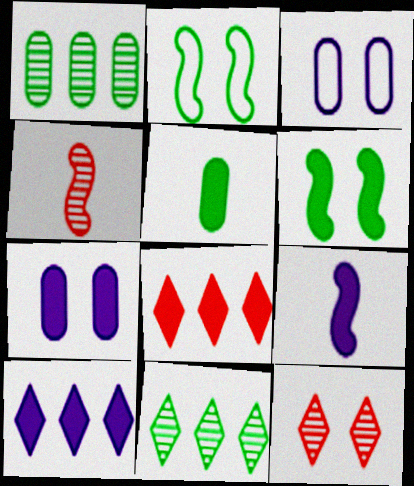[[2, 5, 11], 
[2, 7, 12], 
[3, 6, 12], 
[7, 9, 10]]